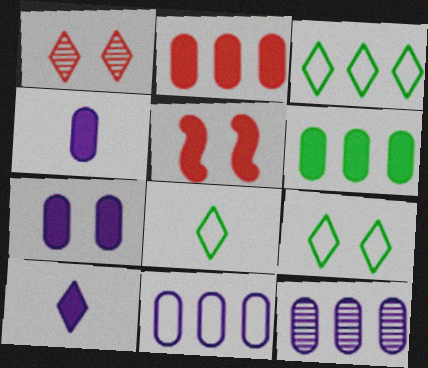[[1, 3, 10], 
[3, 8, 9], 
[5, 6, 10], 
[5, 8, 12]]